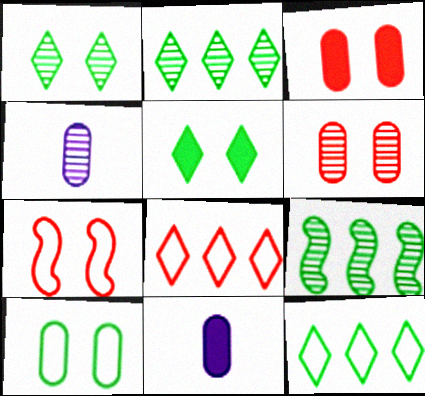[[2, 7, 11]]